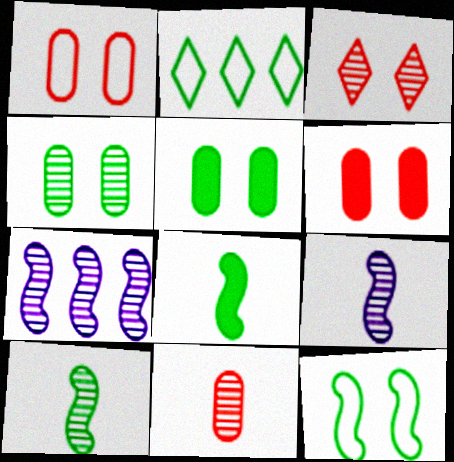[[2, 4, 8], 
[2, 5, 10], 
[2, 6, 9]]